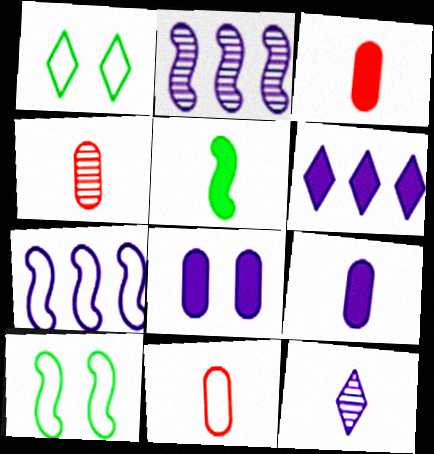[[1, 2, 3], 
[1, 7, 11], 
[3, 4, 11], 
[4, 6, 10], 
[5, 11, 12], 
[7, 8, 12]]